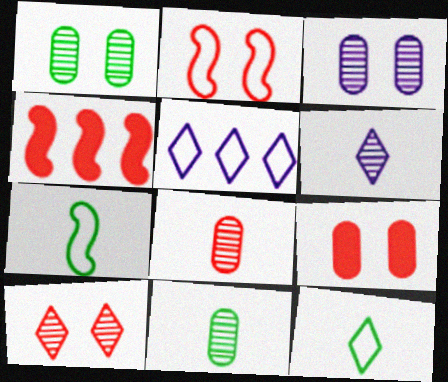[[2, 9, 10], 
[3, 4, 12]]